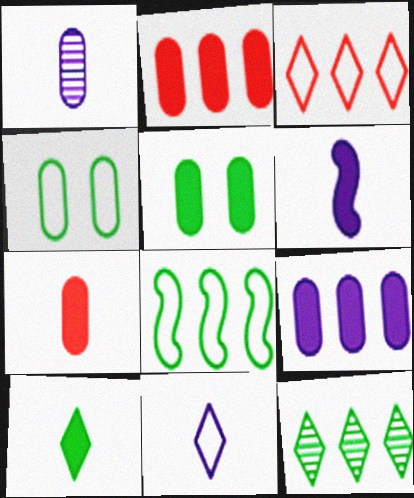[[1, 2, 4], 
[1, 6, 11], 
[5, 7, 9], 
[6, 7, 10]]